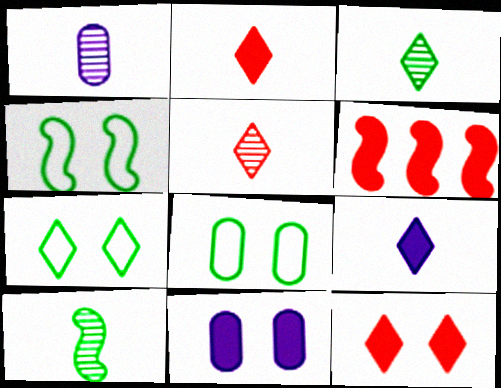[[1, 5, 10], 
[1, 6, 7], 
[4, 7, 8]]